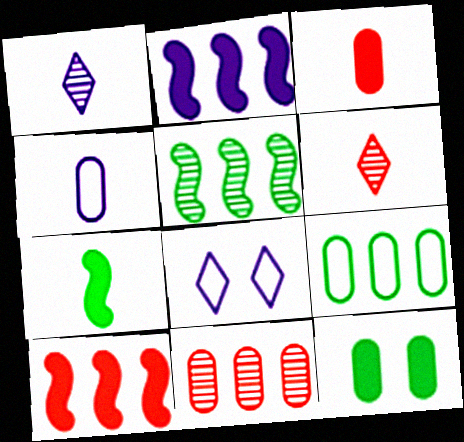[[3, 5, 8], 
[4, 6, 7], 
[4, 11, 12], 
[7, 8, 11]]